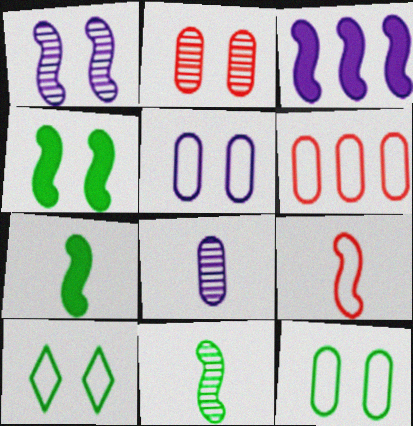[]